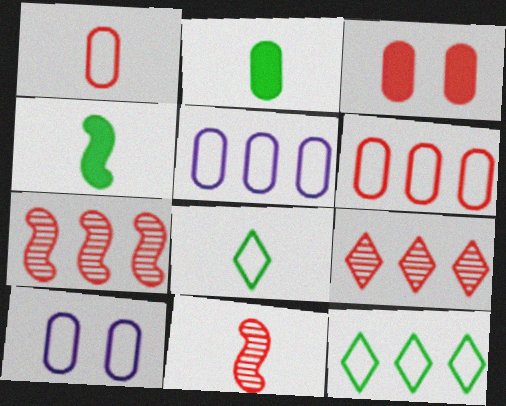[[4, 9, 10]]